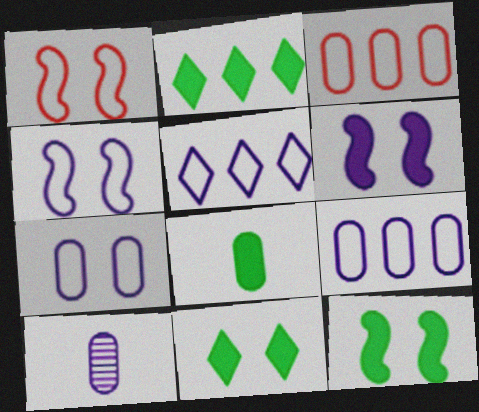[[1, 2, 10], 
[2, 8, 12], 
[5, 6, 10]]